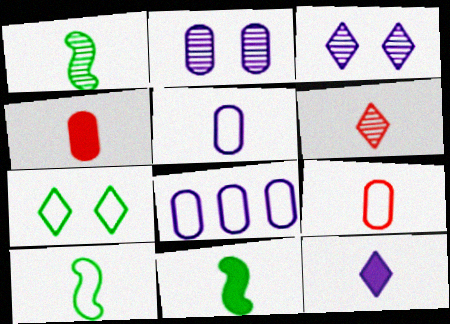[[1, 9, 12], 
[1, 10, 11], 
[4, 11, 12], 
[5, 6, 11]]